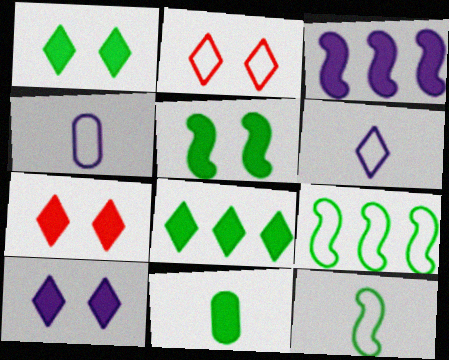[[1, 7, 10], 
[2, 4, 9], 
[3, 7, 11], 
[5, 8, 11]]